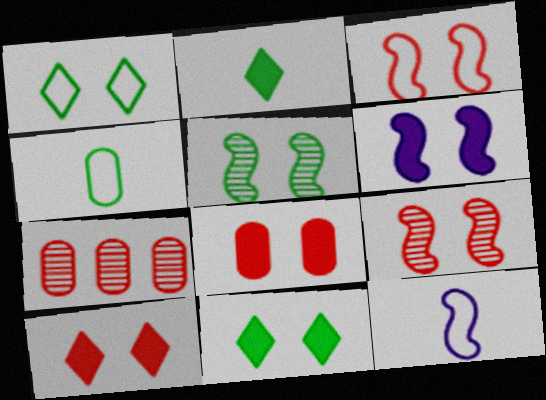[[3, 5, 6], 
[6, 8, 11], 
[7, 11, 12]]